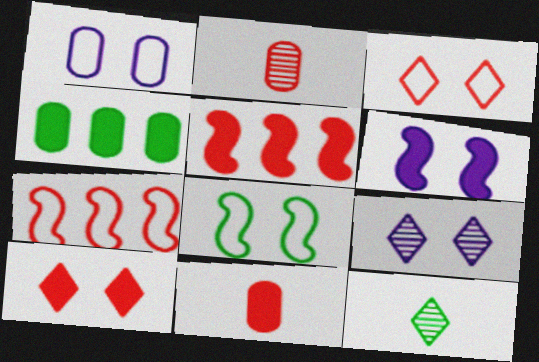[[1, 2, 4], 
[1, 3, 8], 
[1, 5, 12], 
[1, 6, 9], 
[2, 3, 5], 
[2, 7, 10], 
[4, 8, 12], 
[5, 10, 11]]